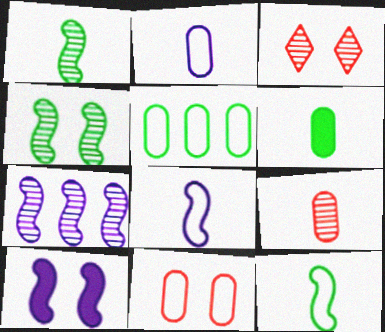[[2, 5, 11], 
[2, 6, 9], 
[7, 8, 10]]